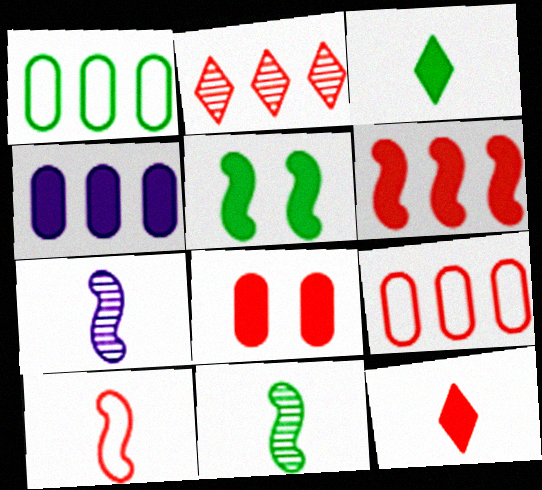[[2, 6, 9], 
[2, 8, 10], 
[4, 5, 12], 
[6, 8, 12]]